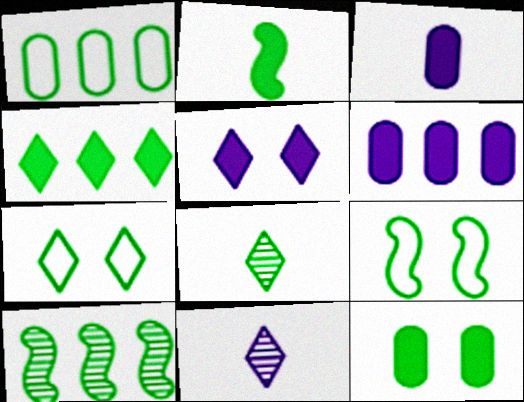[[1, 4, 10], 
[2, 4, 12], 
[2, 9, 10], 
[4, 7, 8]]